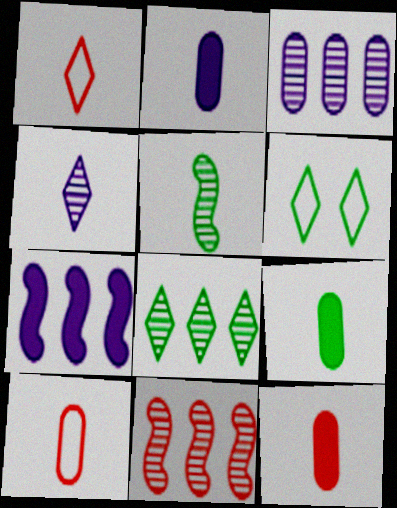[[1, 2, 5], 
[2, 6, 11], 
[2, 9, 12], 
[3, 8, 11]]